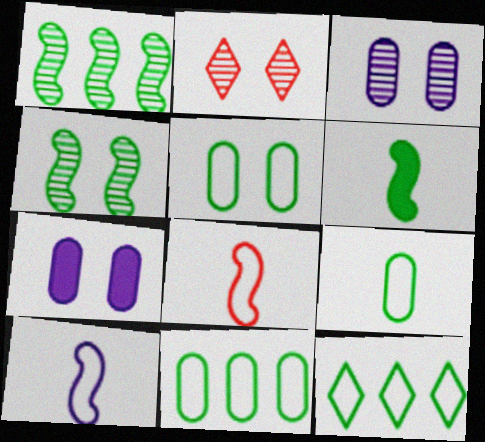[[2, 3, 4], 
[5, 9, 11]]